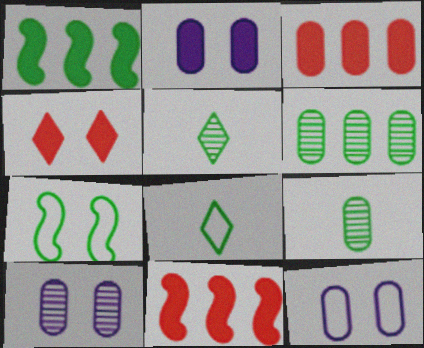[[2, 10, 12], 
[3, 9, 12], 
[4, 7, 10], 
[5, 11, 12], 
[8, 10, 11]]